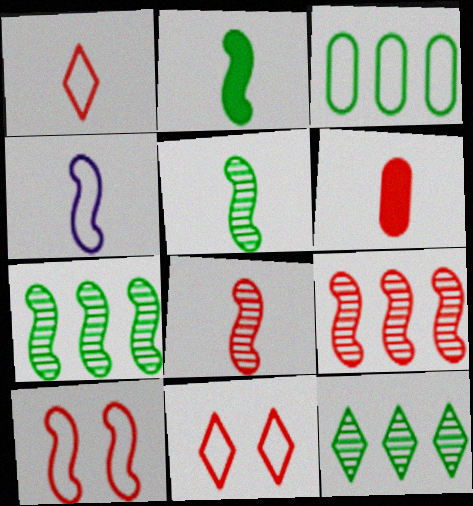[[1, 6, 8], 
[2, 4, 8], 
[3, 4, 11], 
[6, 9, 11]]